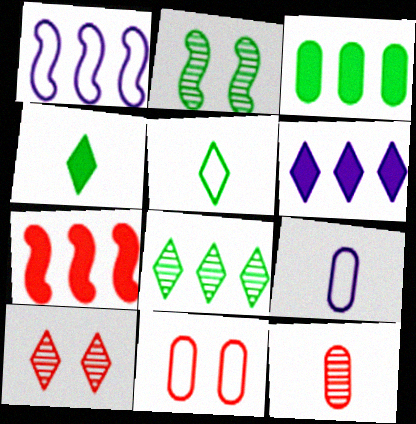[[1, 5, 11], 
[2, 3, 5], 
[3, 6, 7], 
[5, 6, 10]]